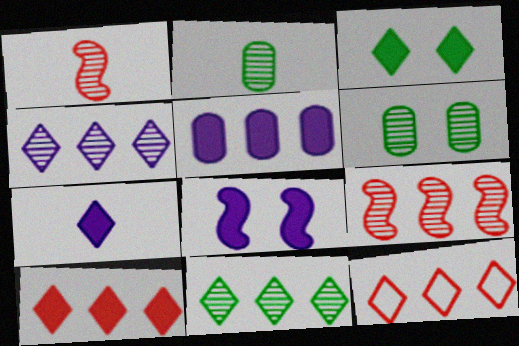[[1, 4, 6], 
[2, 8, 12], 
[3, 7, 10], 
[5, 7, 8]]